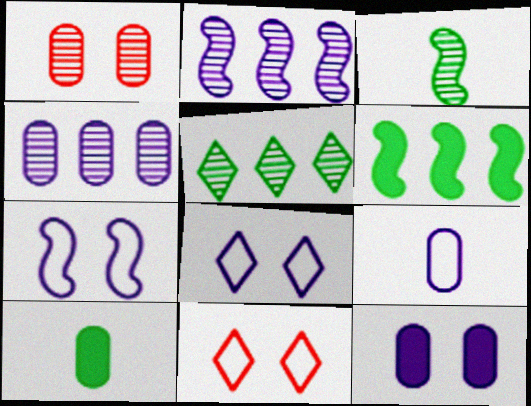[[2, 10, 11], 
[4, 9, 12]]